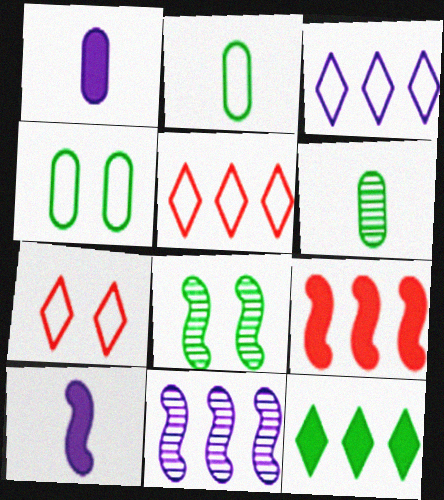[[1, 5, 8], 
[2, 8, 12]]